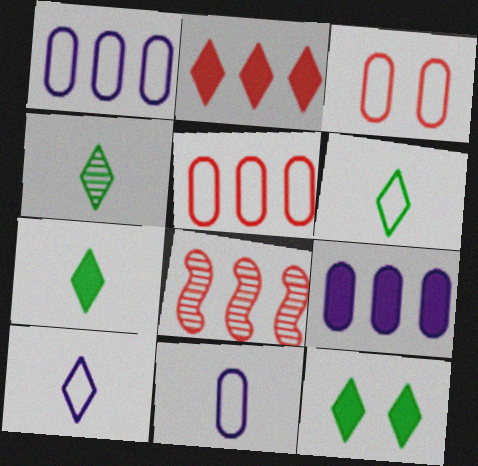[[2, 5, 8], 
[4, 6, 7], 
[8, 11, 12]]